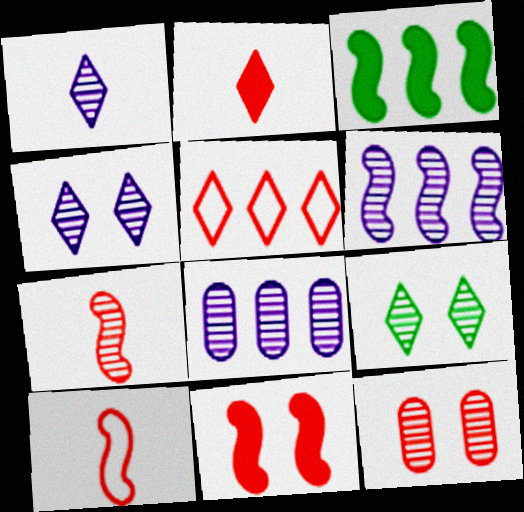[[3, 5, 8], 
[7, 8, 9]]